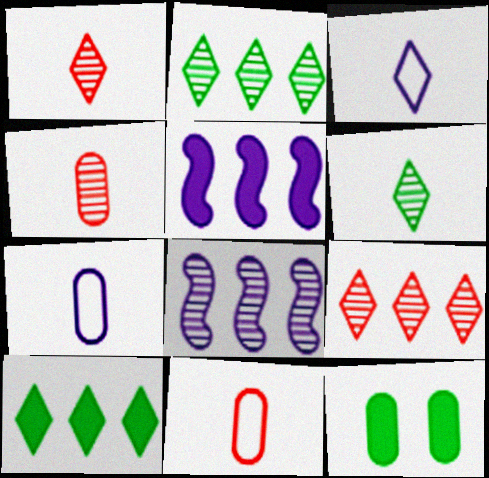[]